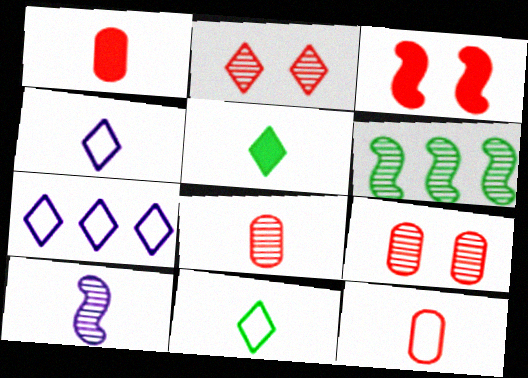[[1, 8, 12], 
[1, 10, 11], 
[2, 5, 7], 
[5, 10, 12]]